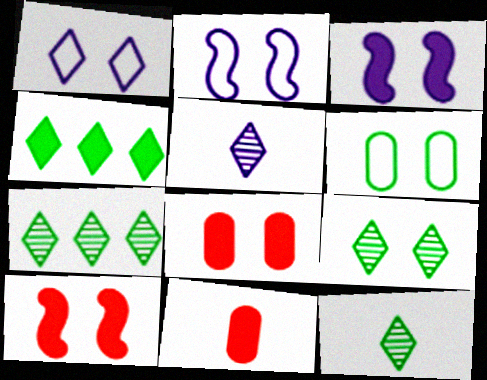[[2, 7, 11], 
[2, 8, 9], 
[3, 4, 11], 
[7, 9, 12]]